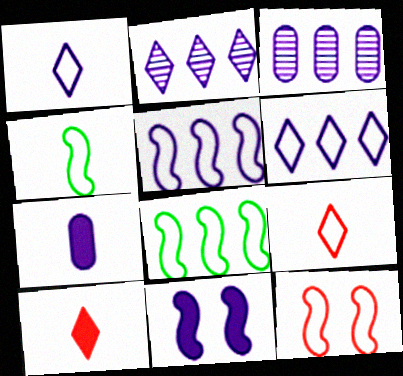[[1, 3, 11], 
[4, 5, 12]]